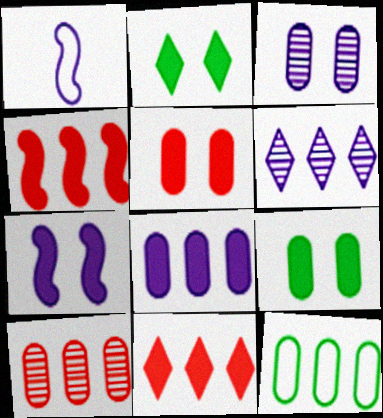[[1, 2, 10], 
[2, 5, 7], 
[4, 6, 12], 
[8, 10, 12]]